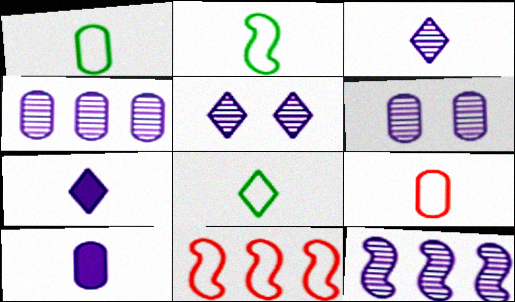[[1, 2, 8], 
[3, 6, 12]]